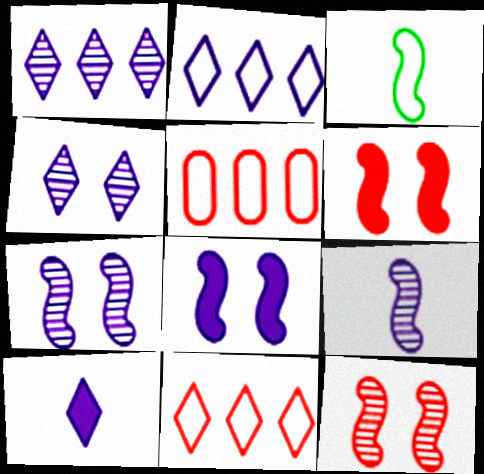[[2, 4, 10]]